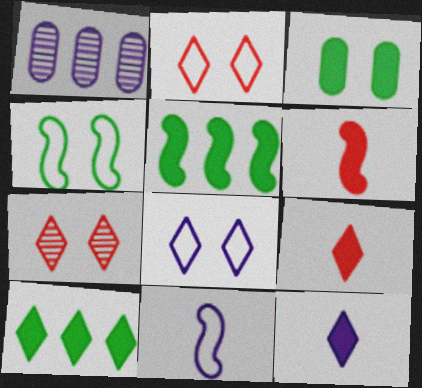[[1, 4, 9]]